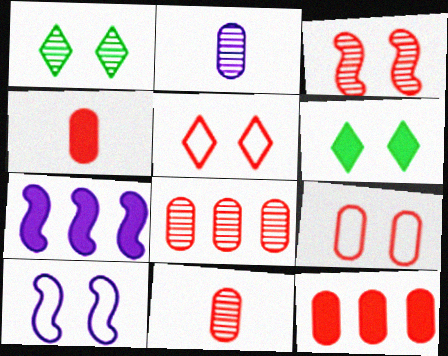[[4, 6, 7], 
[4, 8, 9], 
[9, 11, 12]]